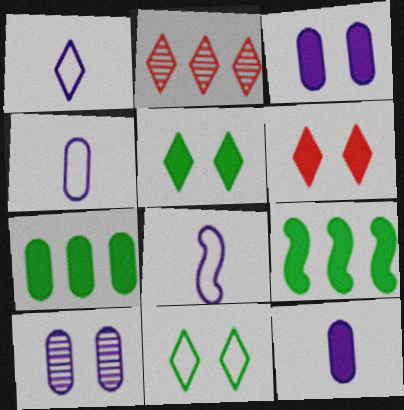[[1, 2, 5], 
[1, 4, 8], 
[6, 9, 12]]